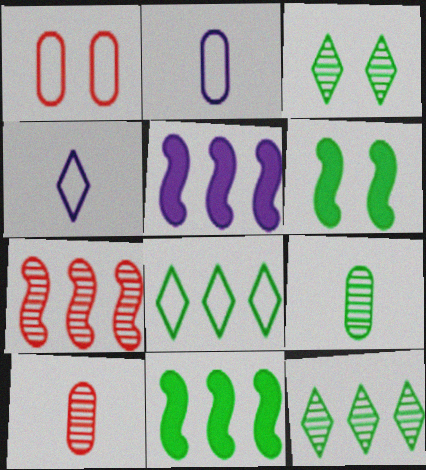[[6, 8, 9]]